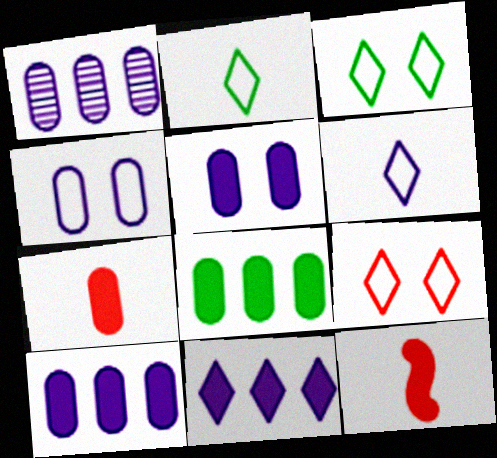[[1, 3, 12], 
[5, 7, 8]]